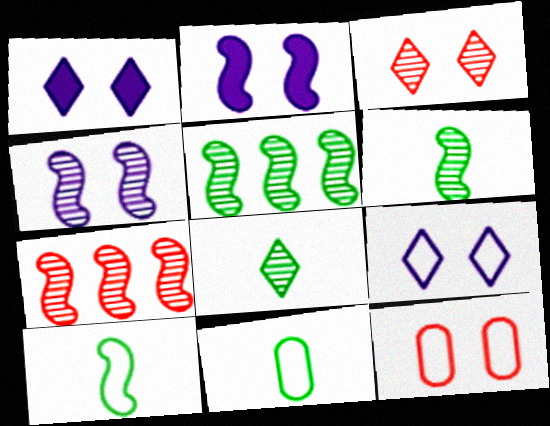[[1, 7, 11], 
[2, 7, 10], 
[4, 6, 7]]